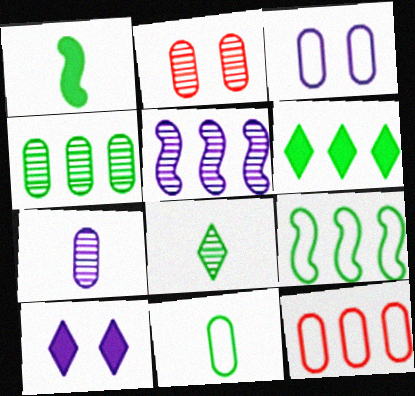[[1, 8, 11], 
[2, 4, 7], 
[2, 5, 8], 
[3, 11, 12], 
[4, 6, 9], 
[5, 6, 12]]